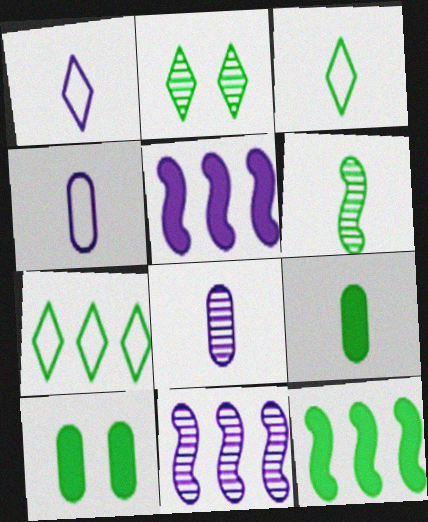[[3, 6, 9], 
[6, 7, 10]]